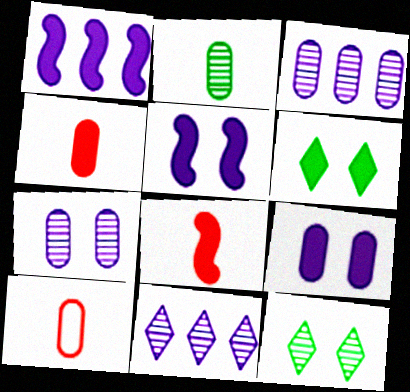[[1, 4, 6], 
[1, 10, 12]]